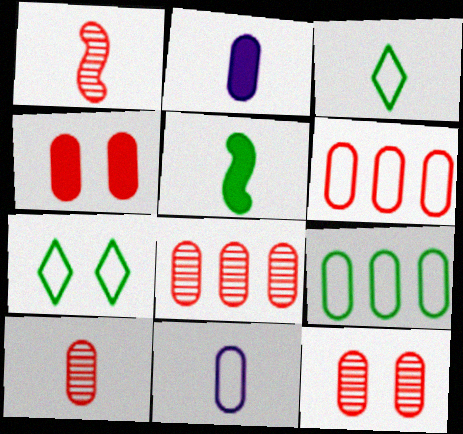[[1, 2, 3], 
[2, 9, 12], 
[4, 6, 10], 
[8, 10, 12]]